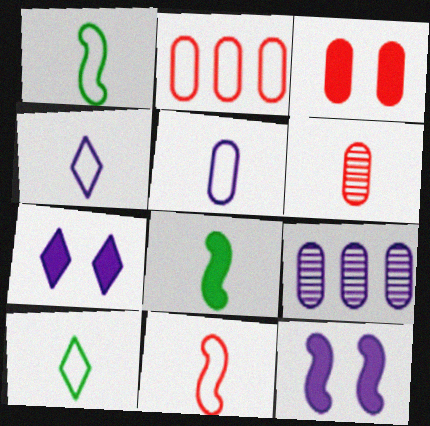[[2, 3, 6], 
[4, 6, 8], 
[4, 9, 12], 
[5, 10, 11]]